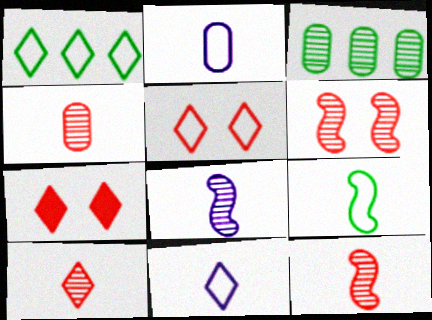[[1, 5, 11], 
[4, 10, 12]]